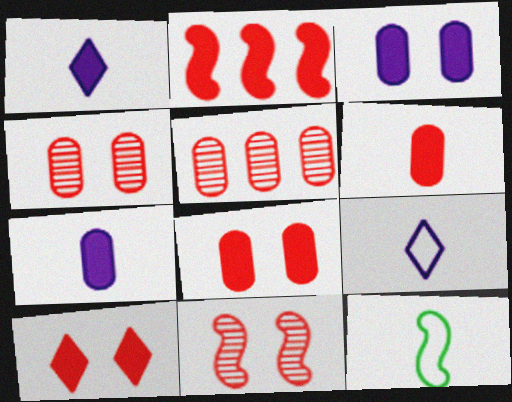[[2, 6, 10]]